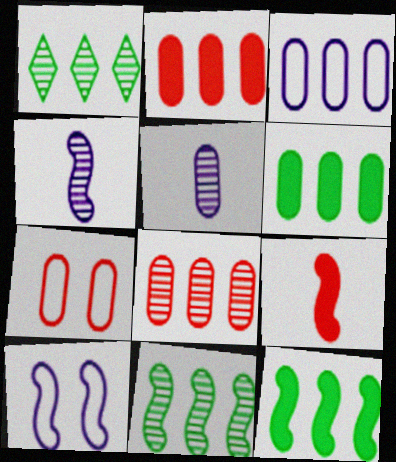[[3, 6, 8], 
[5, 6, 7], 
[9, 10, 11]]